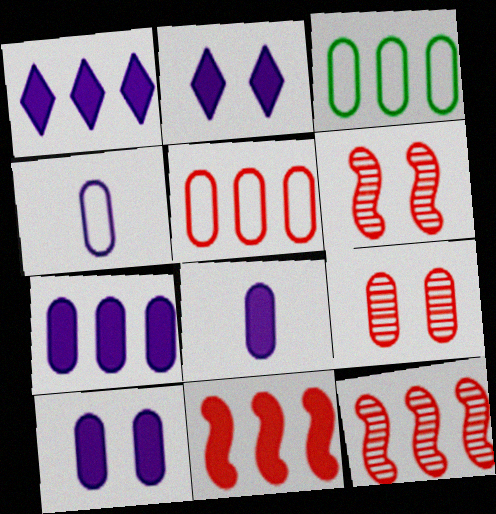[[1, 3, 12], 
[3, 8, 9], 
[7, 8, 10]]